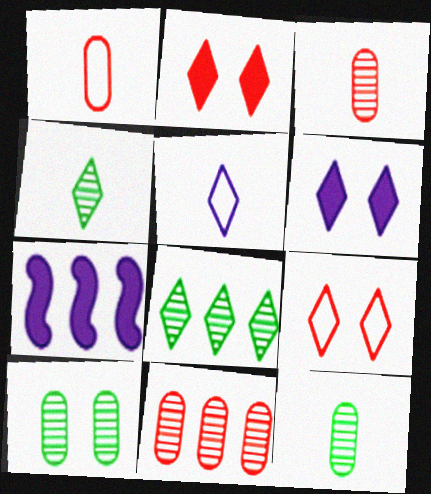[[2, 5, 8], 
[7, 9, 12]]